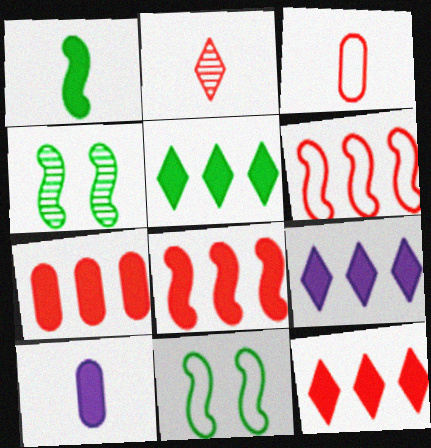[[3, 4, 9], 
[5, 9, 12], 
[7, 8, 12]]